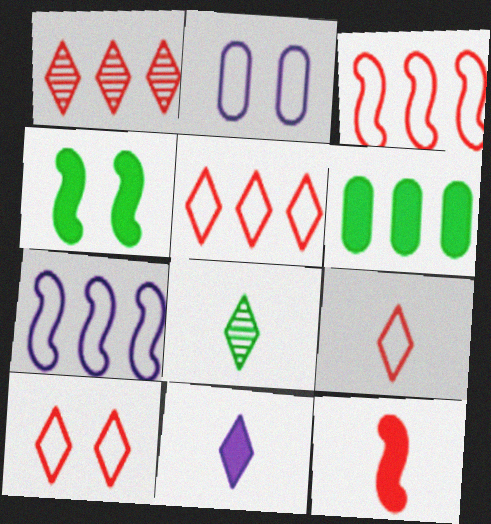[[1, 6, 7], 
[5, 9, 10], 
[8, 9, 11]]